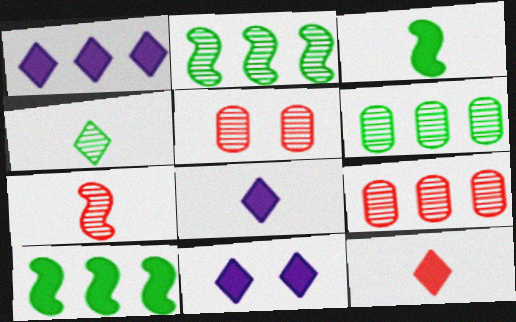[[1, 8, 11]]